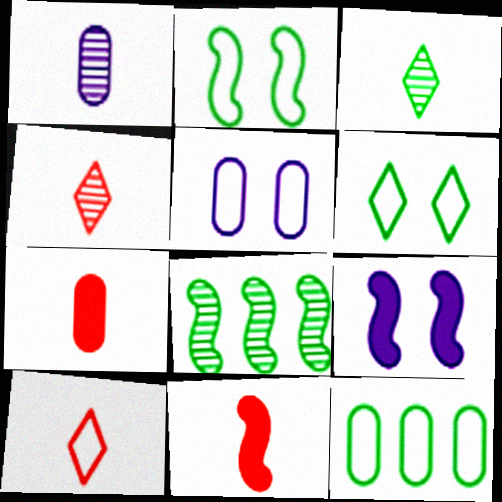[[4, 9, 12]]